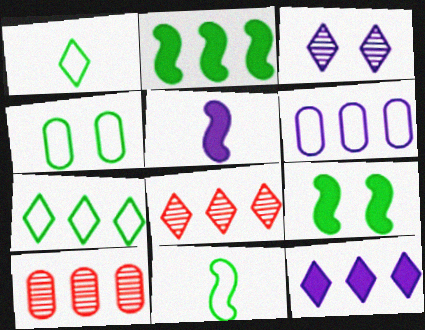[[2, 6, 8], 
[3, 5, 6], 
[4, 5, 8], 
[4, 7, 11], 
[7, 8, 12]]